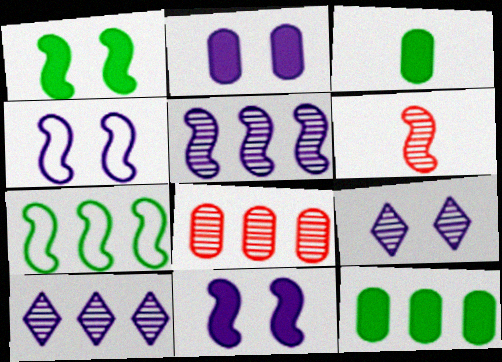[[2, 4, 9], 
[6, 7, 11]]